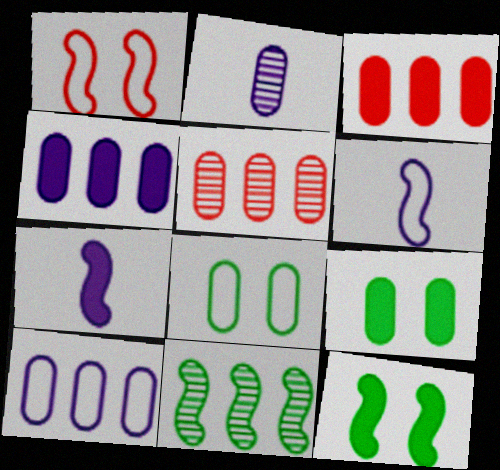[[1, 7, 11], 
[2, 3, 8]]